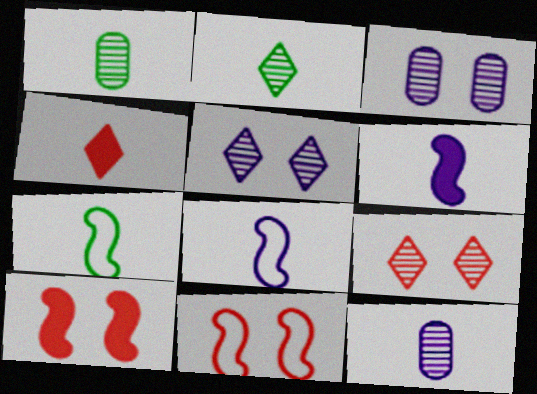[[1, 4, 8], 
[4, 7, 12]]